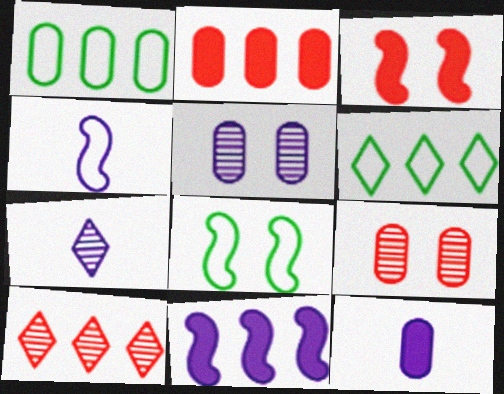[[1, 3, 7], 
[1, 9, 12], 
[1, 10, 11], 
[2, 7, 8], 
[4, 7, 12], 
[8, 10, 12]]